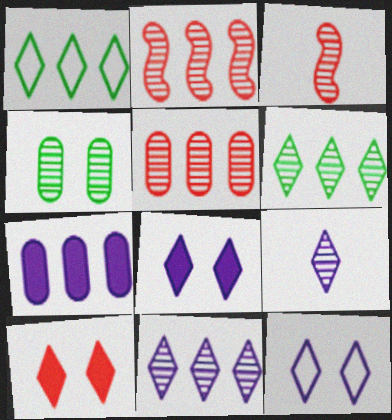[[1, 2, 7], 
[1, 9, 10], 
[2, 4, 9], 
[3, 4, 11]]